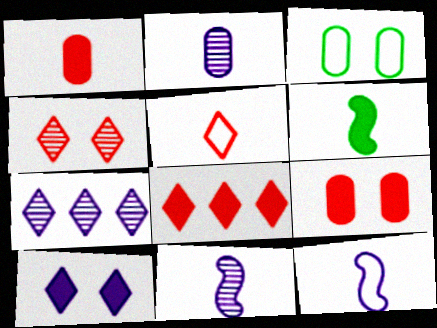[[2, 5, 6], 
[3, 8, 11], 
[4, 5, 8]]